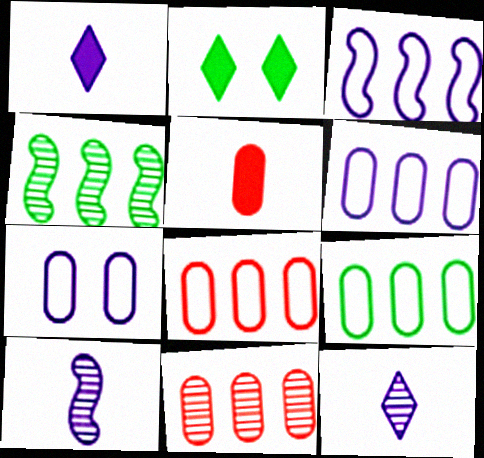[[2, 8, 10], 
[6, 8, 9]]